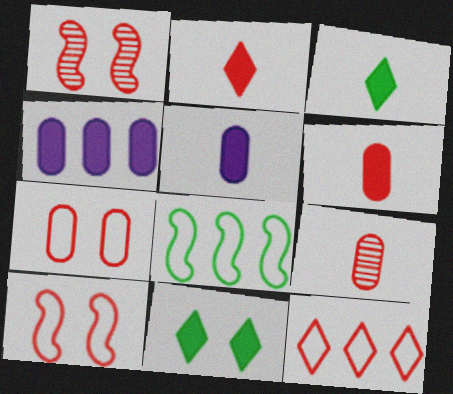[[1, 6, 12]]